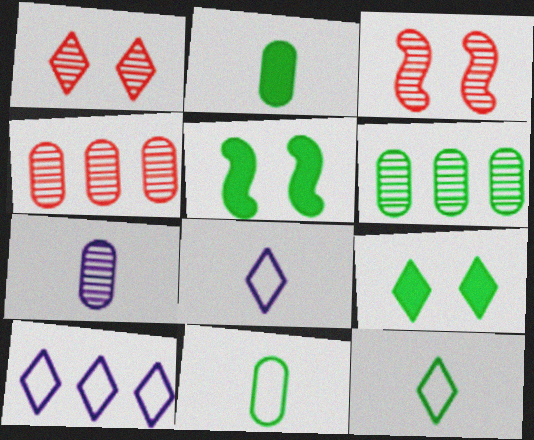[[2, 3, 10], 
[4, 5, 8], 
[5, 6, 12]]